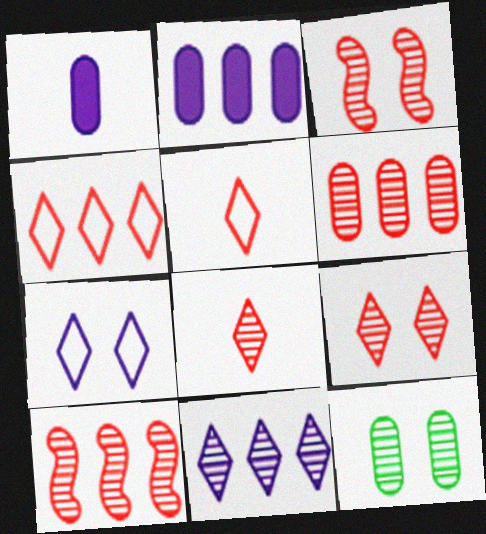[[3, 6, 8]]